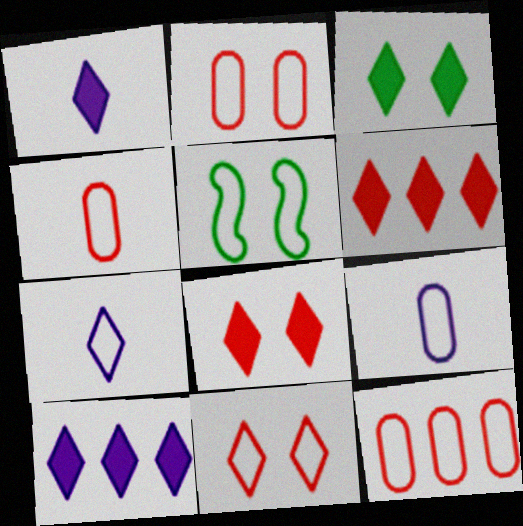[[1, 3, 6], 
[2, 4, 12], 
[5, 7, 12]]